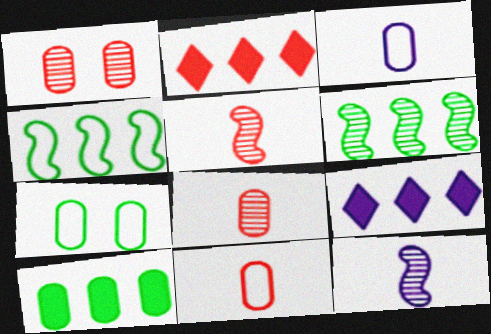[[1, 3, 10], 
[2, 7, 12], 
[5, 7, 9]]